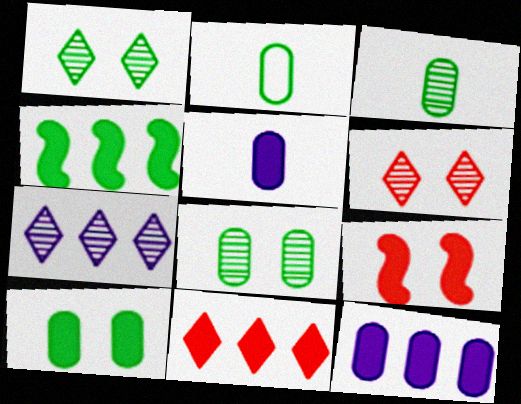[[1, 2, 4], 
[2, 7, 9], 
[4, 11, 12]]